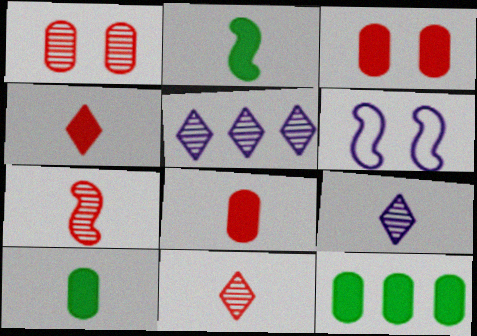[[6, 11, 12]]